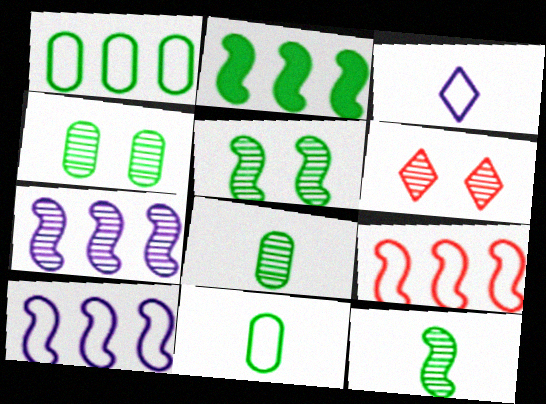[[2, 7, 9], 
[6, 7, 8]]